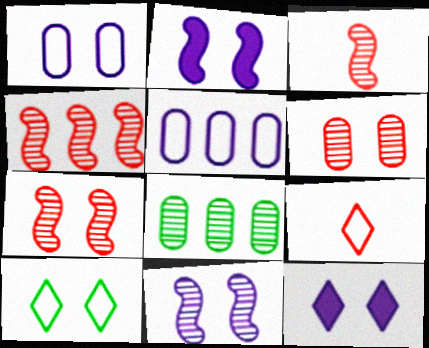[[1, 11, 12], 
[2, 6, 10], 
[2, 8, 9], 
[3, 4, 7]]